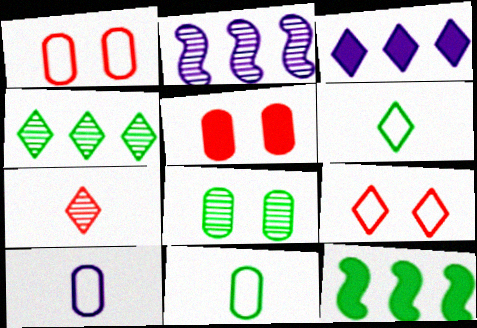[[2, 5, 6], 
[2, 7, 8], 
[6, 8, 12]]